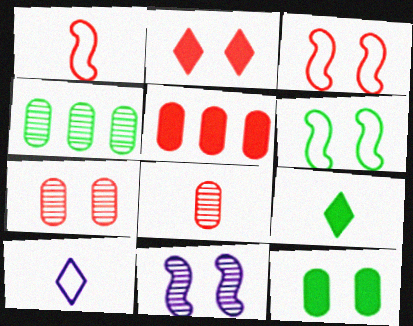[[2, 3, 7], 
[4, 6, 9]]